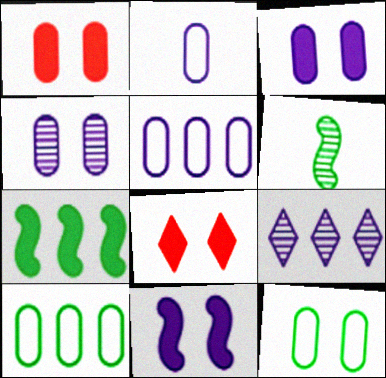[[1, 4, 12], 
[2, 9, 11], 
[5, 6, 8]]